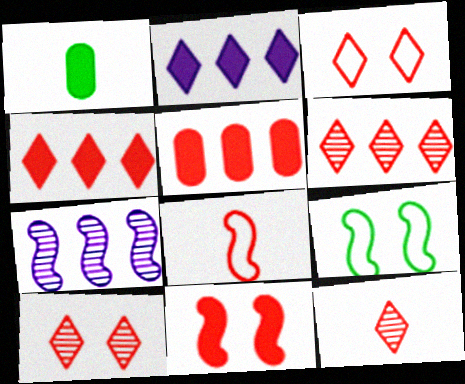[[1, 2, 11], 
[1, 3, 7], 
[3, 4, 12], 
[5, 8, 10], 
[6, 10, 12]]